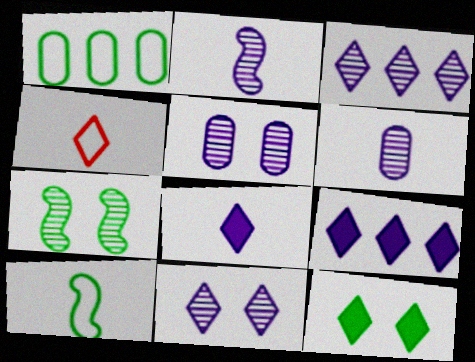[[2, 3, 5], 
[3, 4, 12]]